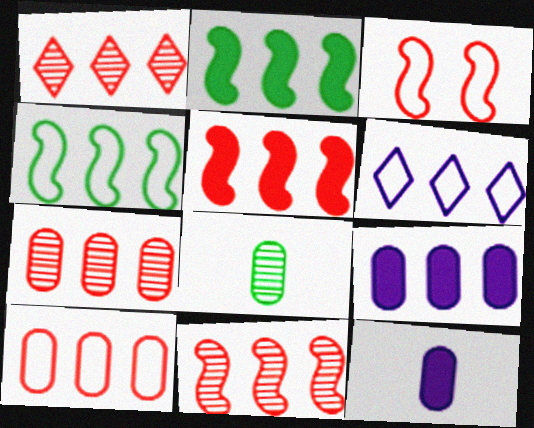[[1, 4, 9], 
[1, 5, 10], 
[1, 7, 11], 
[2, 6, 7], 
[4, 6, 10]]